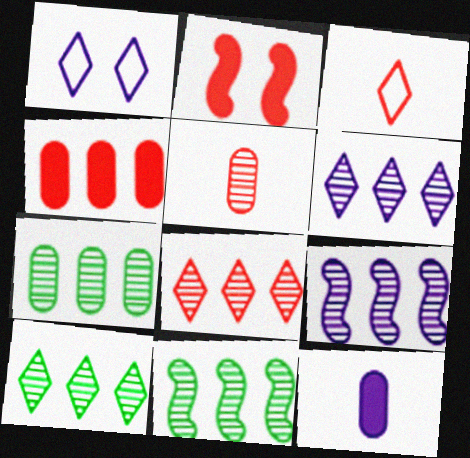[[1, 9, 12], 
[6, 8, 10], 
[7, 8, 9], 
[7, 10, 11]]